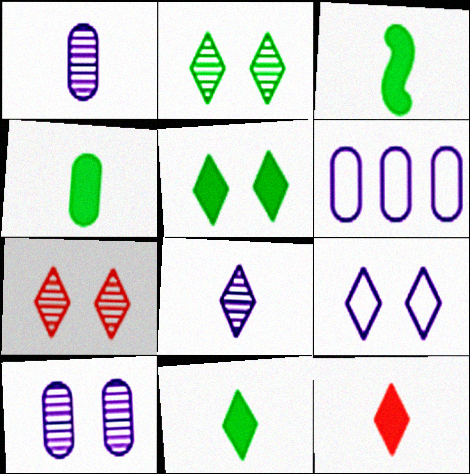[[3, 4, 11], 
[3, 6, 7], 
[5, 7, 9]]